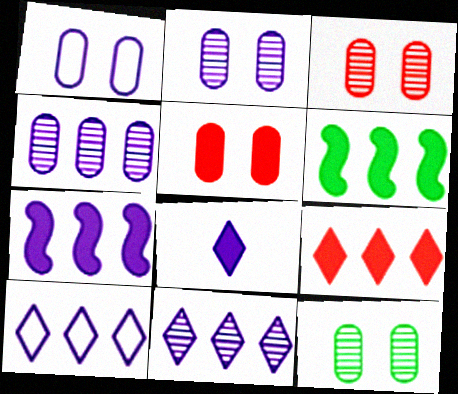[[1, 5, 12], 
[2, 3, 12], 
[4, 7, 10], 
[5, 6, 8]]